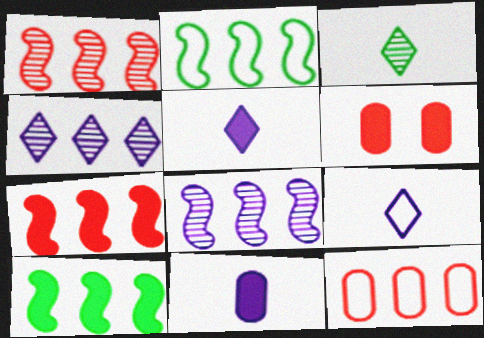[[2, 7, 8], 
[4, 10, 12], 
[5, 6, 10]]